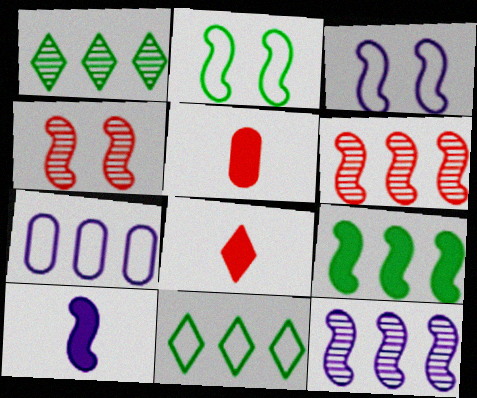[[1, 3, 5], 
[2, 6, 10], 
[3, 10, 12]]